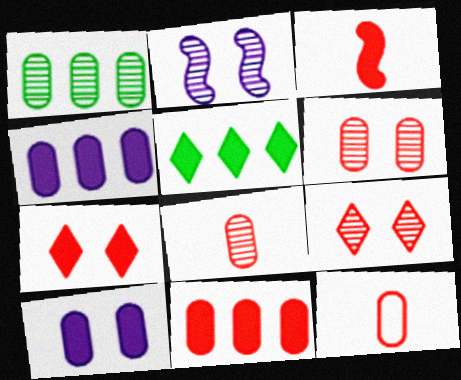[[1, 10, 12], 
[2, 5, 12], 
[3, 5, 10], 
[3, 7, 11], 
[6, 11, 12]]